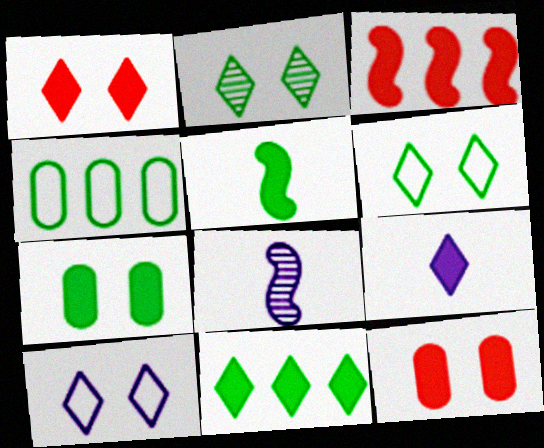[[1, 2, 10], 
[1, 4, 8], 
[1, 9, 11], 
[2, 4, 5], 
[3, 7, 9], 
[5, 7, 11]]